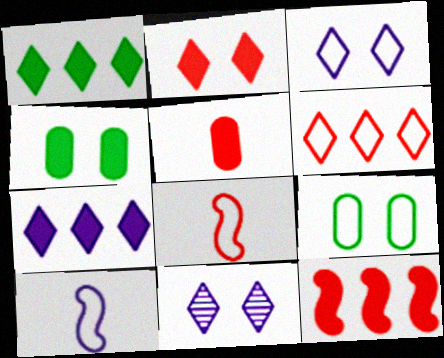[[2, 5, 12], 
[6, 9, 10]]